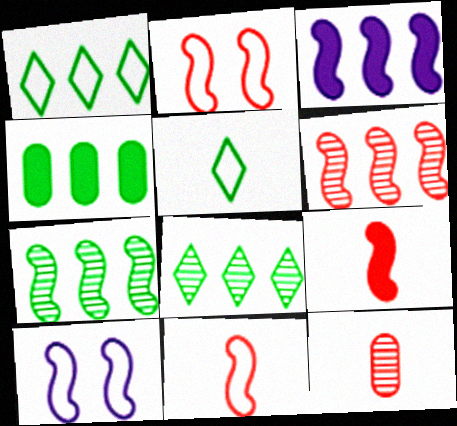[[1, 4, 7], 
[2, 6, 9], 
[7, 9, 10]]